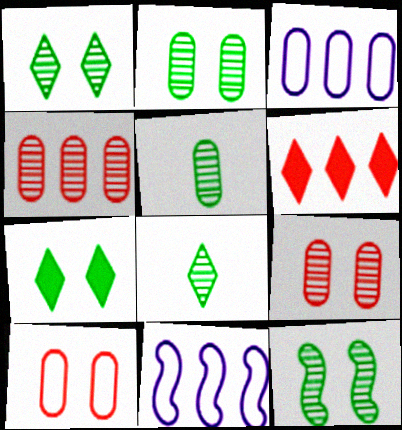[[1, 2, 12]]